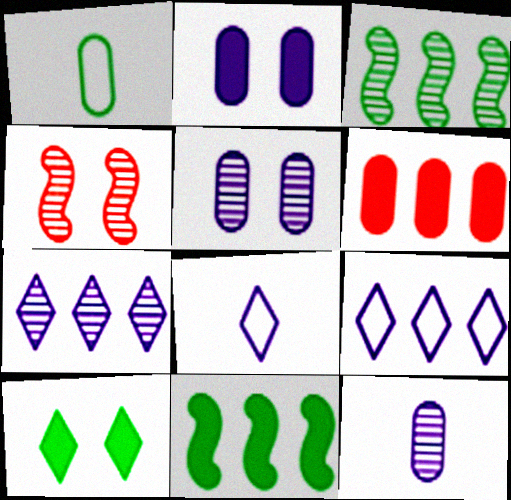[[1, 3, 10], 
[1, 5, 6], 
[3, 6, 9]]